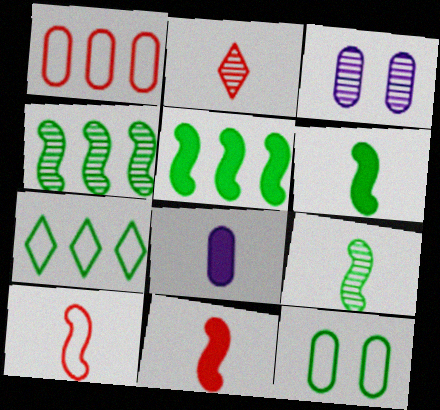[[2, 3, 4], 
[3, 7, 11]]